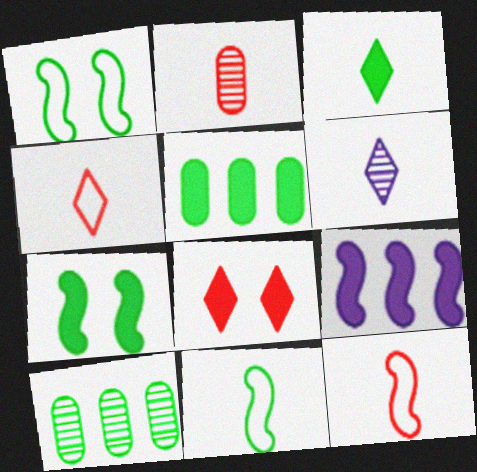[[1, 3, 10], 
[3, 4, 6], 
[3, 5, 7]]